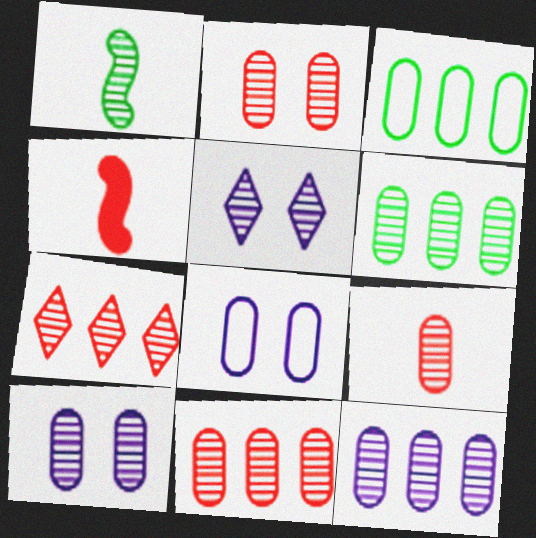[[1, 5, 11], 
[1, 7, 10], 
[2, 9, 11], 
[3, 4, 5], 
[6, 9, 10], 
[6, 11, 12]]